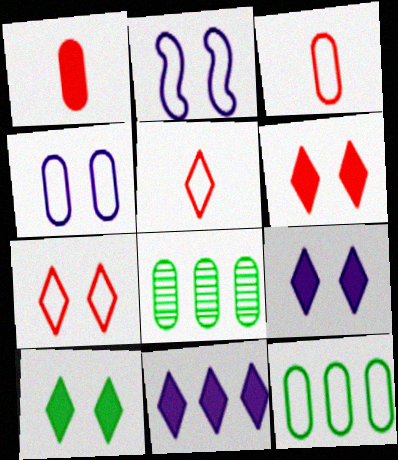[[1, 4, 8], 
[2, 5, 12], 
[3, 4, 12], 
[6, 9, 10]]